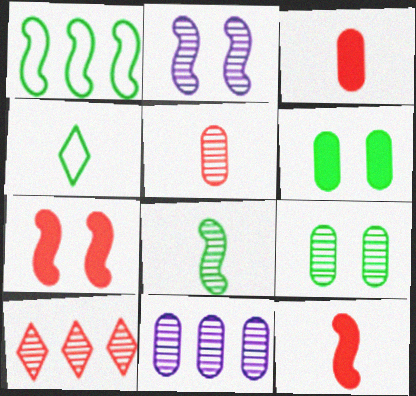[[1, 2, 12], 
[4, 7, 11], 
[5, 9, 11]]